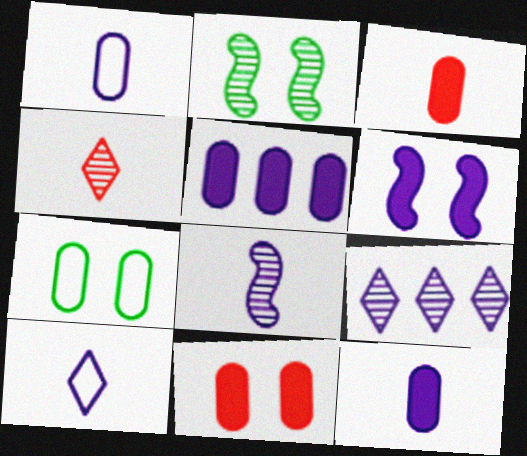[[1, 6, 9], 
[8, 10, 12]]